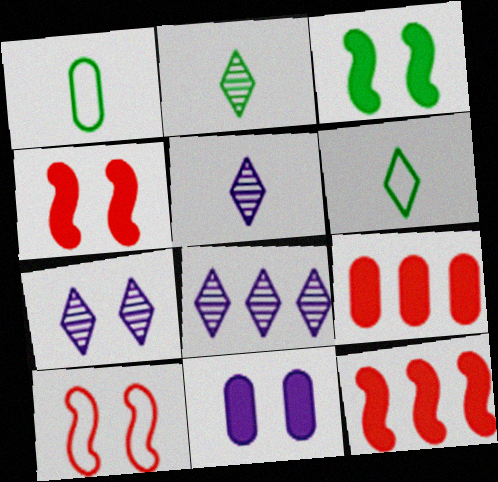[[1, 4, 8], 
[1, 7, 12], 
[5, 7, 8]]